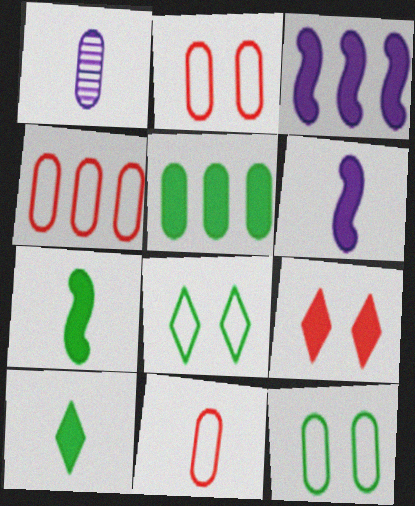[[1, 2, 5], 
[2, 4, 11], 
[5, 6, 9]]